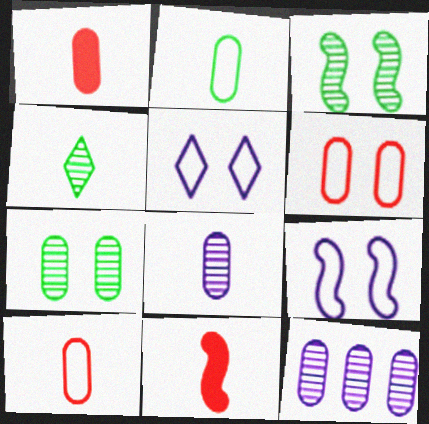[[1, 2, 8]]